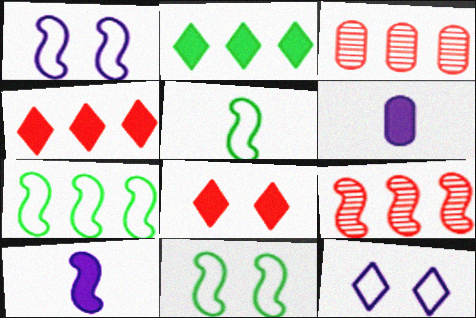[[5, 7, 11], 
[9, 10, 11]]